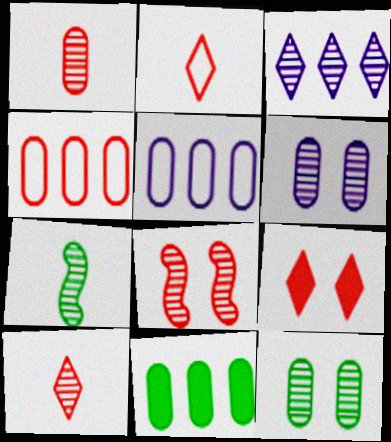[[5, 7, 9]]